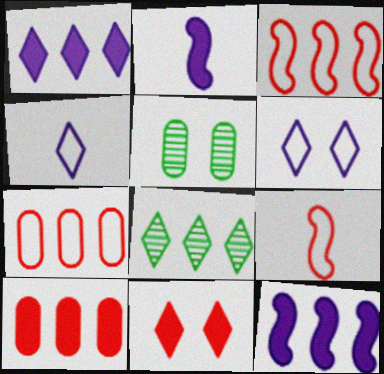[[1, 5, 9], 
[4, 8, 11], 
[7, 8, 12]]